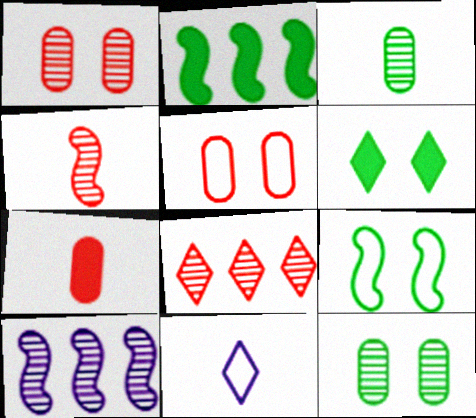[[1, 2, 11], 
[1, 4, 8], 
[6, 8, 11], 
[6, 9, 12]]